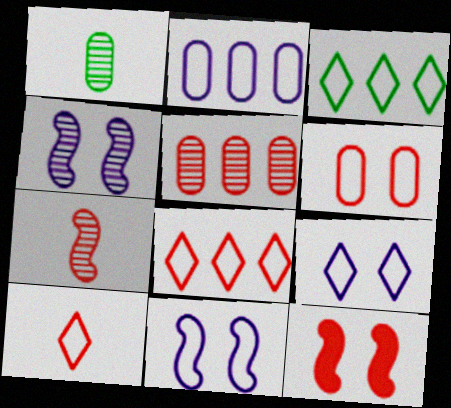[[3, 9, 10], 
[5, 10, 12]]